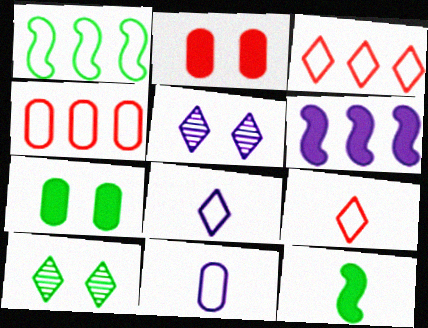[[4, 5, 12], 
[5, 6, 11]]